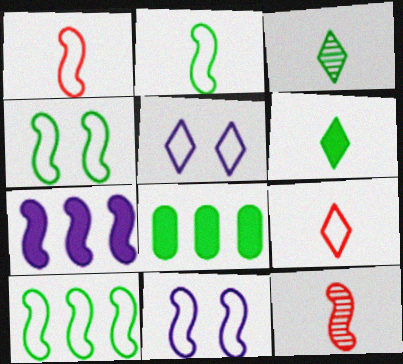[[1, 10, 11], 
[2, 4, 10], 
[3, 4, 8], 
[4, 7, 12], 
[5, 8, 12]]